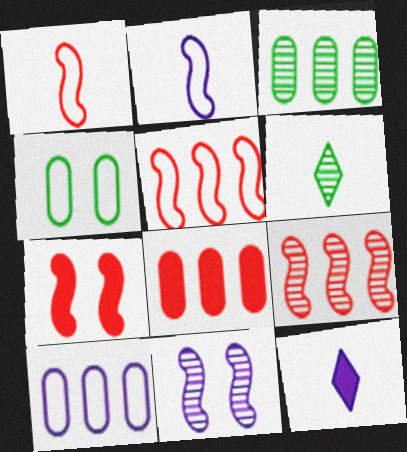[[1, 7, 9], 
[3, 8, 10], 
[4, 9, 12], 
[6, 7, 10], 
[10, 11, 12]]